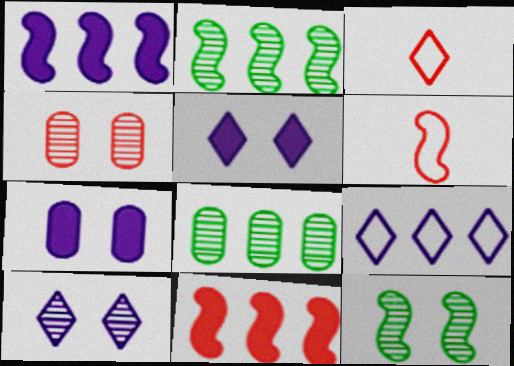[[1, 6, 12], 
[2, 3, 7], 
[3, 4, 11], 
[4, 10, 12], 
[5, 6, 8], 
[8, 9, 11]]